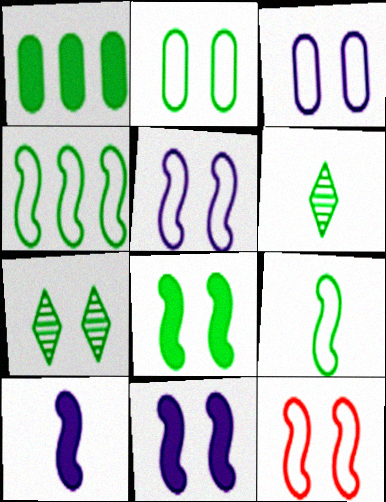[[1, 7, 9], 
[2, 7, 8]]